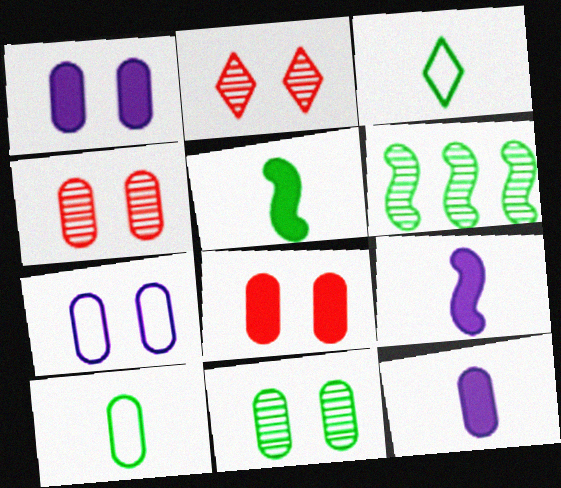[[7, 8, 11]]